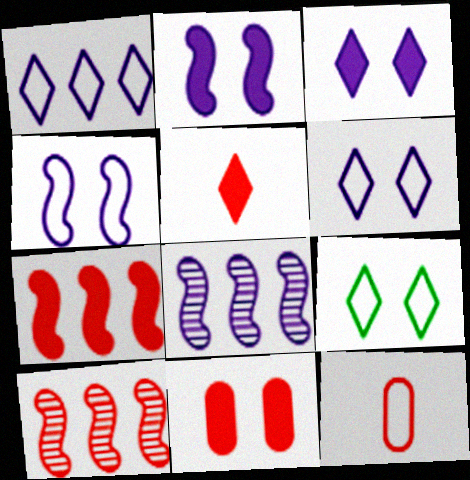[[5, 7, 11]]